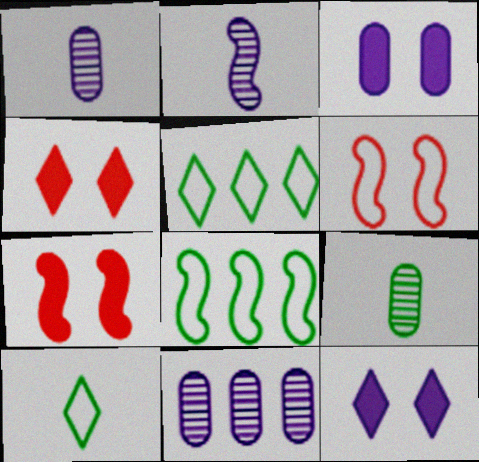[[1, 4, 8], 
[1, 5, 7], 
[2, 7, 8], 
[7, 10, 11]]